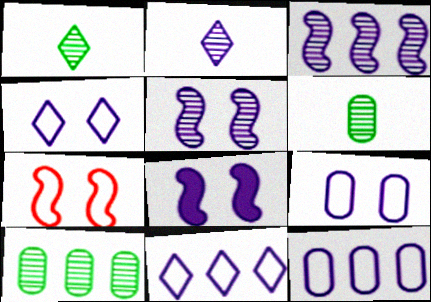[[2, 8, 12]]